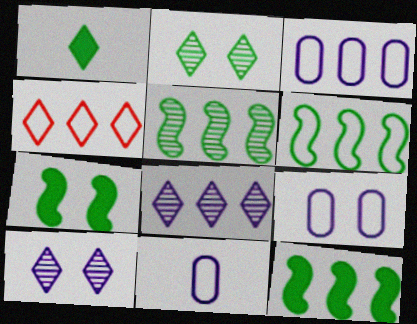[[1, 4, 10], 
[3, 4, 6], 
[3, 9, 11], 
[5, 6, 12]]